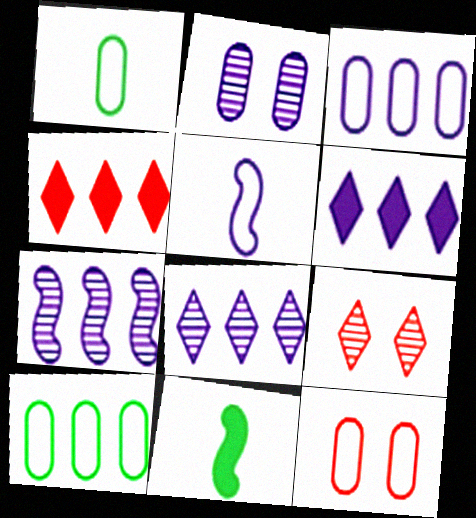[[1, 3, 12], 
[2, 5, 6], 
[3, 6, 7], 
[3, 9, 11], 
[4, 7, 10], 
[8, 11, 12]]